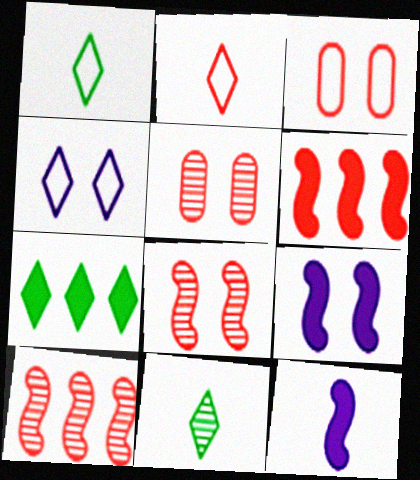[[2, 5, 6]]